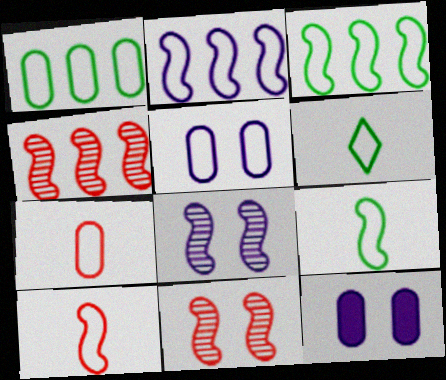[[1, 5, 7], 
[4, 6, 12]]